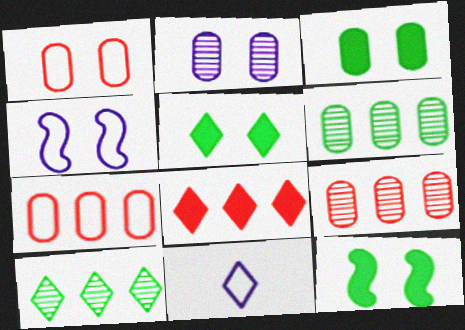[[1, 2, 3], 
[3, 5, 12], 
[9, 11, 12]]